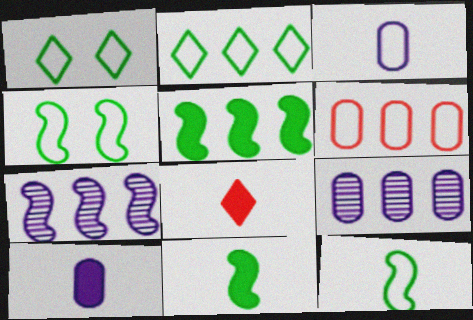[[4, 8, 9], 
[8, 10, 11]]